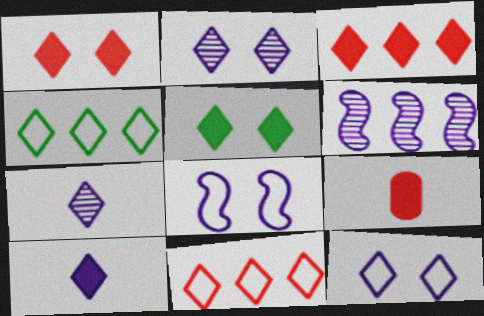[[1, 4, 7], 
[3, 5, 10], 
[5, 7, 11]]